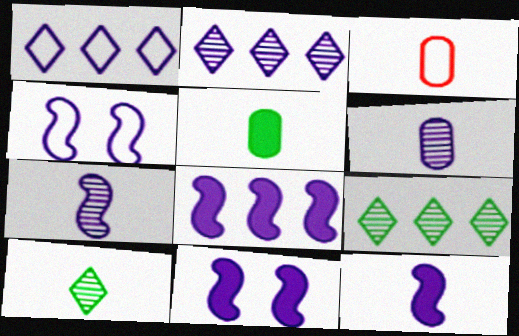[[1, 6, 11], 
[3, 5, 6], 
[3, 9, 11], 
[3, 10, 12], 
[4, 7, 8], 
[8, 11, 12]]